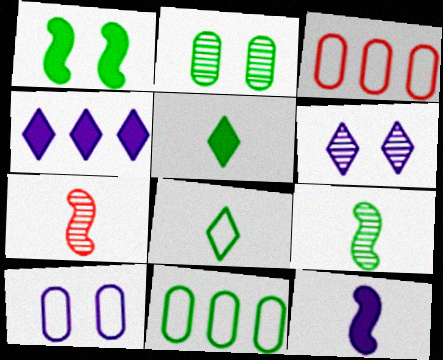[]